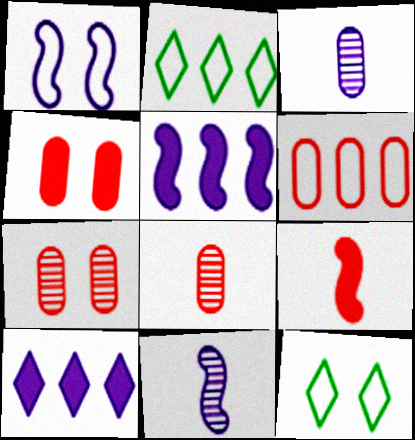[[1, 3, 10], 
[1, 5, 11], 
[2, 4, 11], 
[4, 6, 8], 
[5, 8, 12]]